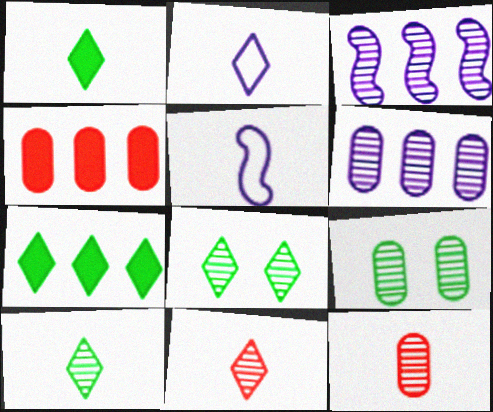[[1, 2, 11], 
[1, 5, 12], 
[3, 8, 12], 
[3, 9, 11], 
[4, 5, 8], 
[6, 9, 12]]